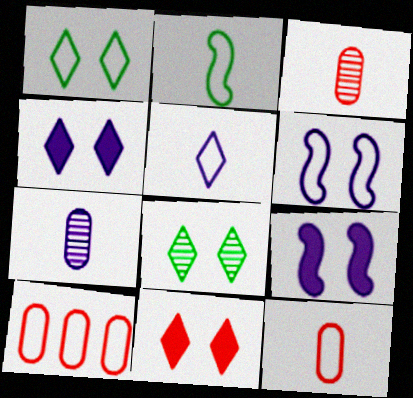[[2, 5, 12]]